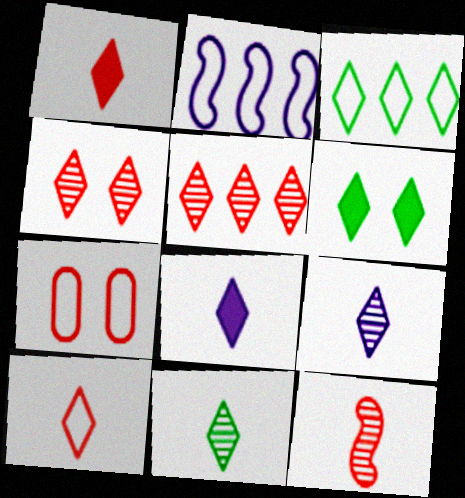[[3, 4, 8], 
[3, 6, 11], 
[8, 10, 11]]